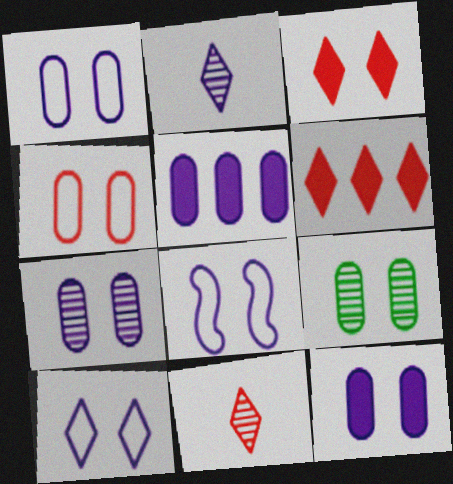[[1, 7, 12], 
[1, 8, 10], 
[2, 5, 8], 
[3, 8, 9], 
[4, 9, 12]]